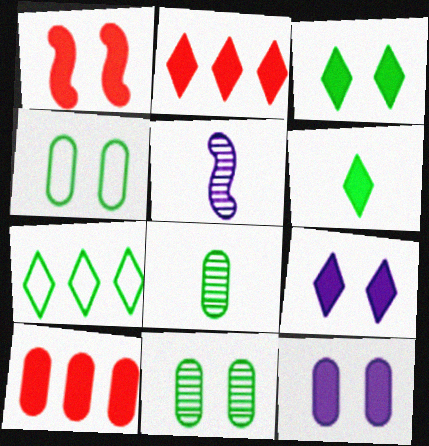[[1, 3, 12], 
[2, 4, 5], 
[2, 6, 9]]